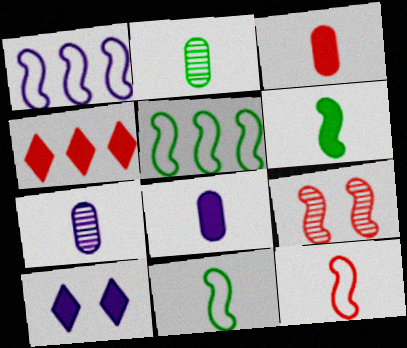[[1, 6, 9], 
[1, 7, 10]]